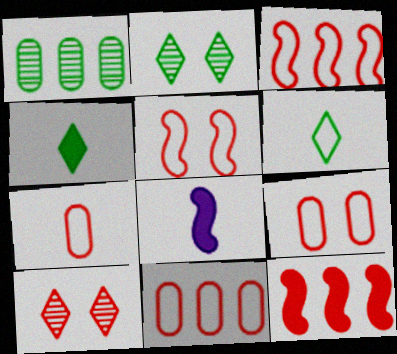[[2, 8, 11], 
[7, 9, 11], 
[7, 10, 12]]